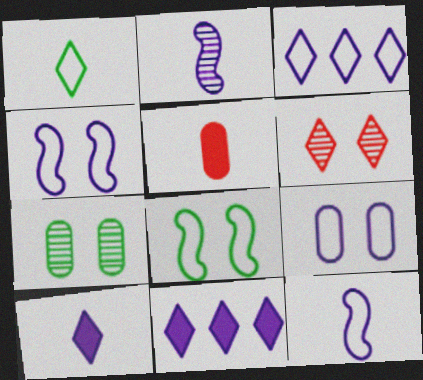[[1, 2, 5], 
[1, 6, 11], 
[2, 9, 11], 
[3, 9, 12]]